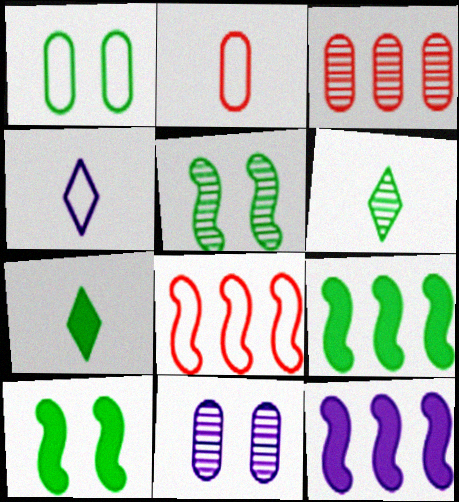[[1, 4, 8], 
[1, 6, 9], 
[3, 4, 10], 
[4, 11, 12], 
[7, 8, 11]]